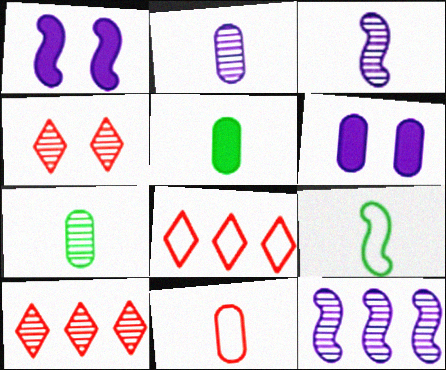[[1, 7, 8], 
[2, 5, 11], 
[4, 7, 12], 
[6, 9, 10]]